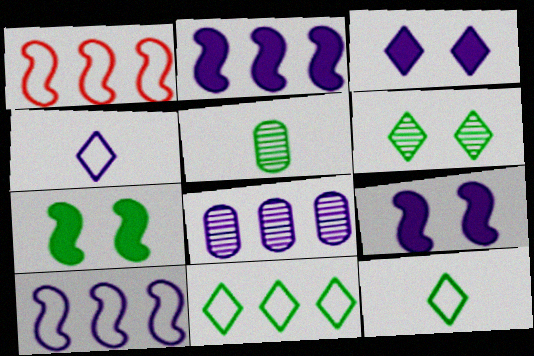[[1, 3, 5], 
[4, 8, 9], 
[5, 7, 11]]